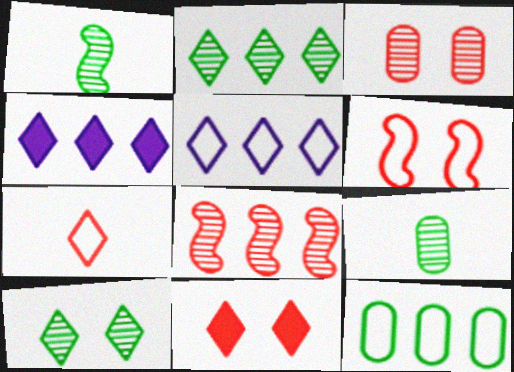[[3, 6, 11], 
[4, 6, 9], 
[4, 7, 10], 
[4, 8, 12]]